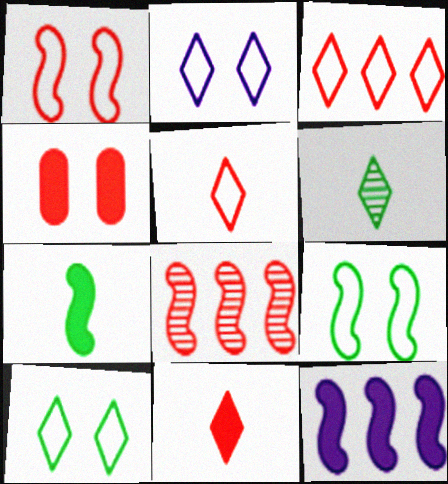[[4, 5, 8]]